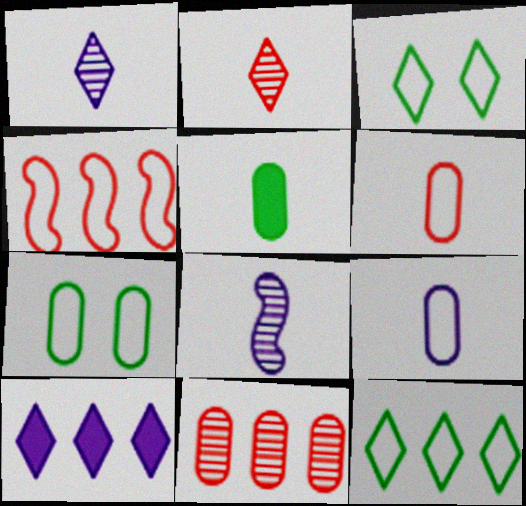[[2, 3, 10], 
[3, 4, 9]]